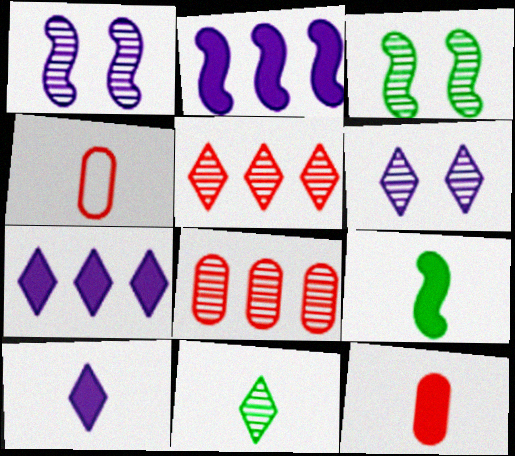[[1, 8, 11], 
[3, 4, 7], 
[5, 6, 11], 
[9, 10, 12]]